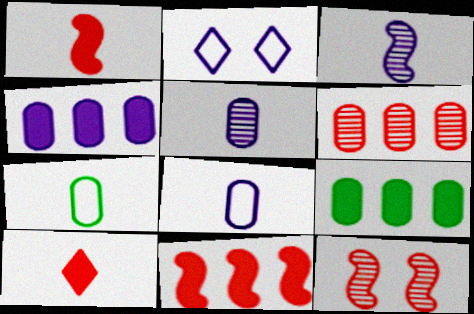[[2, 3, 4], 
[3, 7, 10]]